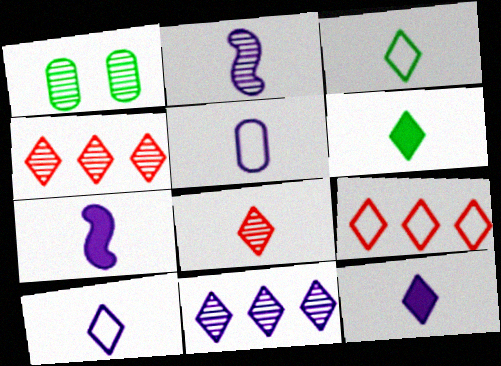[[1, 2, 4], 
[1, 7, 9], 
[2, 5, 12], 
[3, 8, 12], 
[6, 8, 10]]